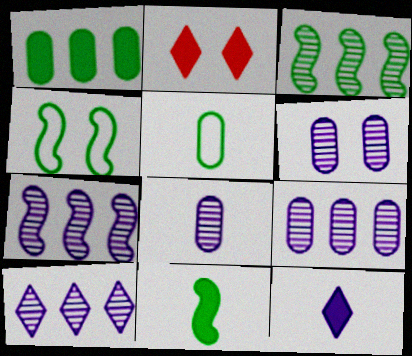[[2, 4, 6], 
[2, 5, 7], 
[3, 4, 11], 
[6, 8, 9], 
[7, 9, 10]]